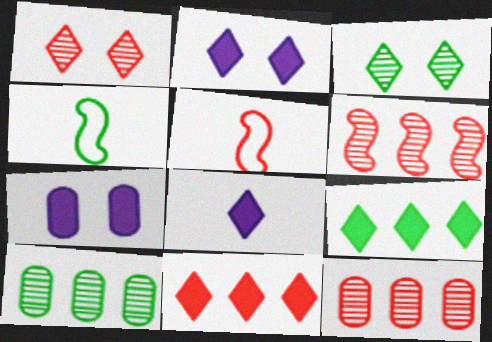[[2, 4, 12], 
[2, 5, 10]]